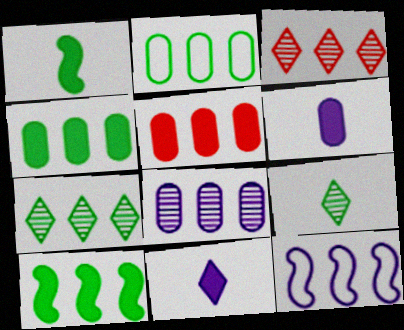[[2, 5, 8], 
[2, 7, 10], 
[3, 4, 12], 
[5, 7, 12]]